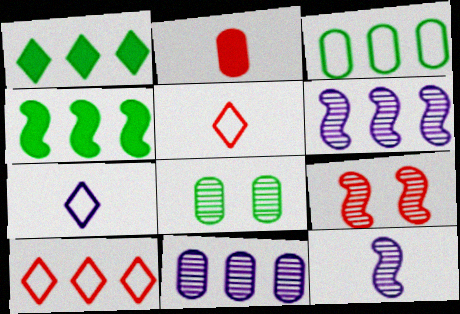[[2, 9, 10], 
[4, 10, 11]]